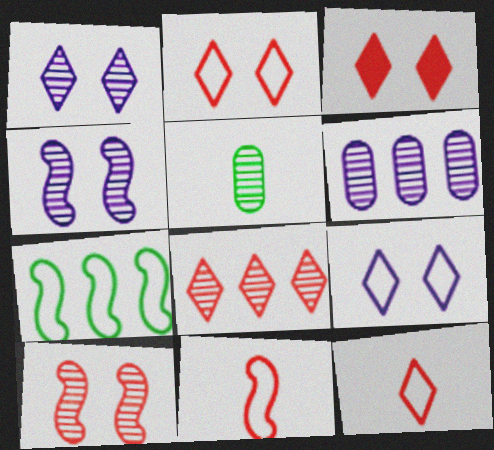[[3, 8, 12], 
[4, 5, 8]]